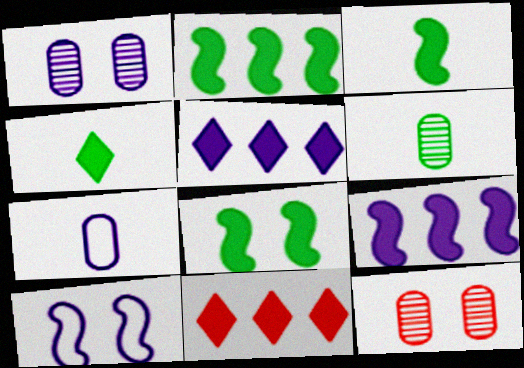[[2, 3, 8], 
[6, 10, 11]]